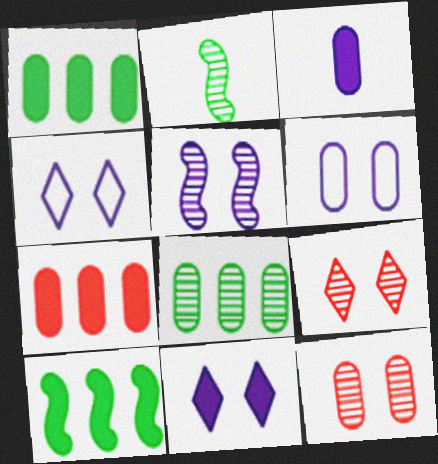[[2, 4, 7], 
[5, 6, 11]]